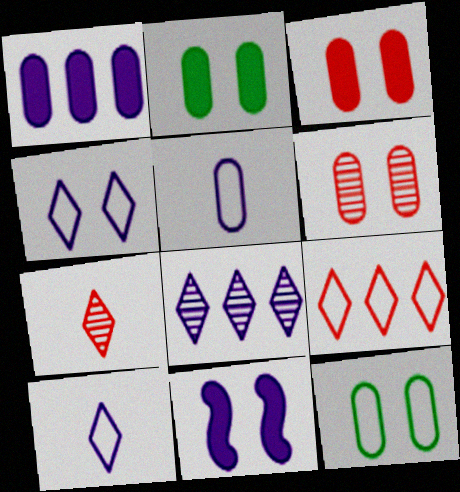[[5, 8, 11]]